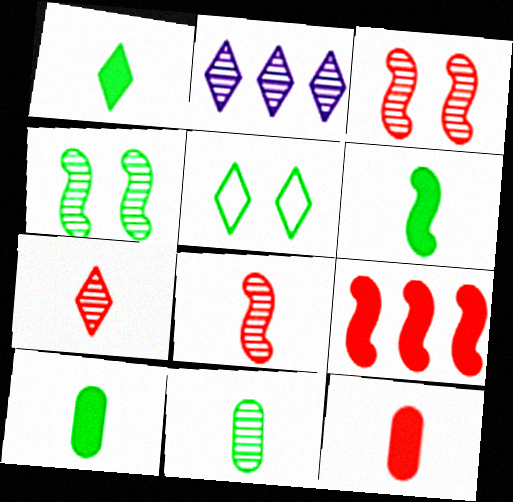[[1, 6, 10], 
[2, 3, 11]]